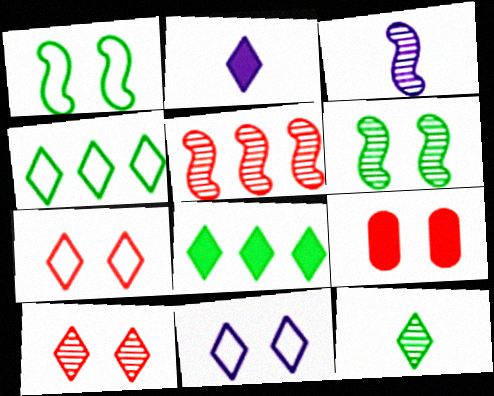[[2, 4, 10], 
[3, 4, 9], 
[3, 5, 6], 
[6, 9, 11]]